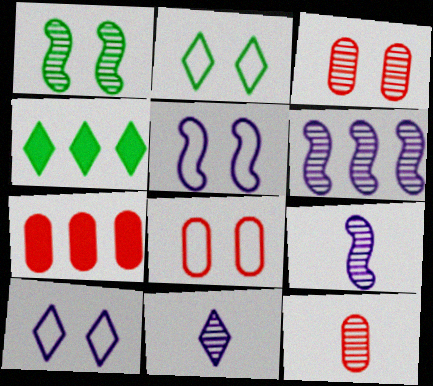[[2, 5, 8], 
[2, 7, 9], 
[4, 5, 12], 
[4, 8, 9], 
[7, 8, 12]]